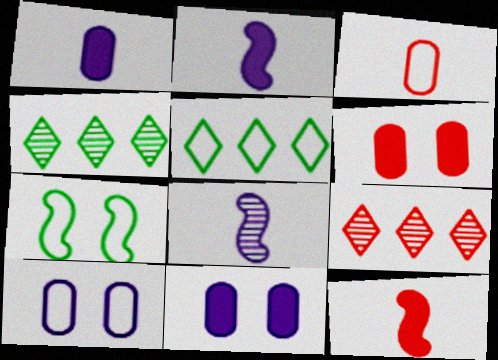[[1, 7, 9], 
[4, 10, 12], 
[5, 6, 8]]